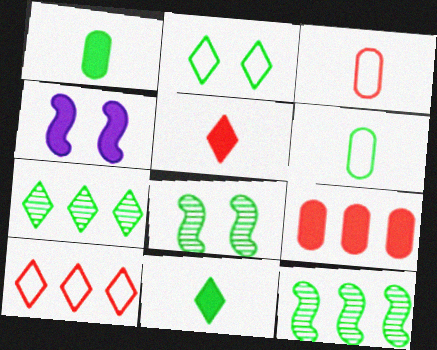[[1, 2, 12], 
[2, 7, 11], 
[3, 4, 7], 
[4, 9, 11]]